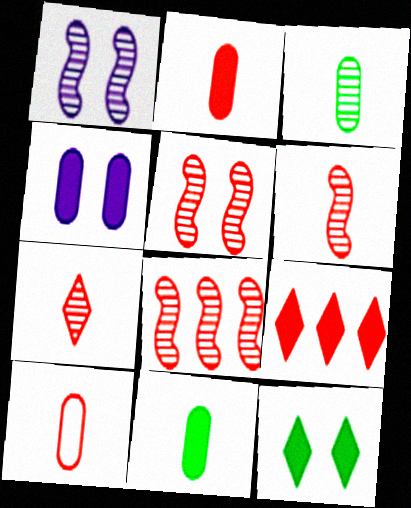[[5, 6, 8], 
[5, 9, 10]]